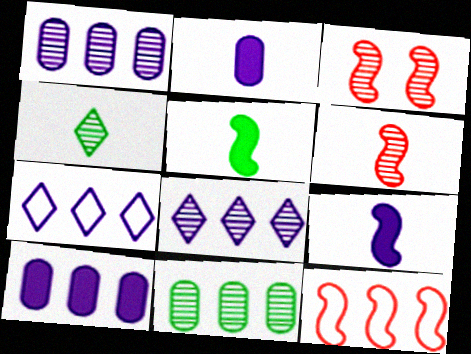[[1, 3, 4]]